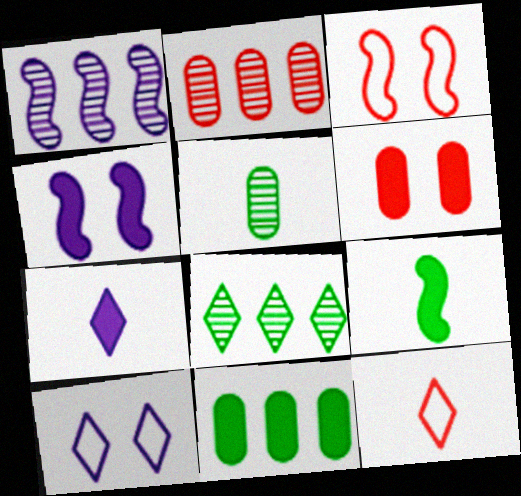[[1, 2, 8], 
[1, 3, 9], 
[2, 9, 10]]